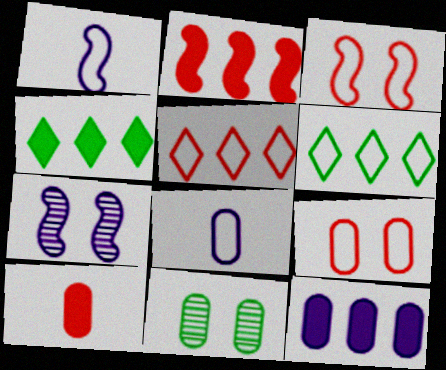[[1, 6, 9], 
[2, 4, 12], 
[3, 6, 8], 
[6, 7, 10]]